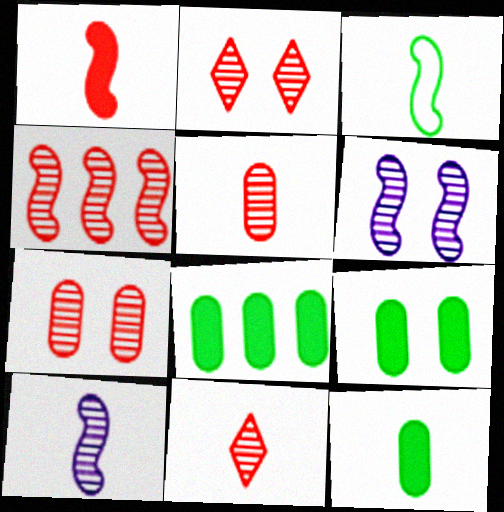[[1, 3, 10], 
[2, 4, 5], 
[4, 7, 11], 
[8, 9, 12]]